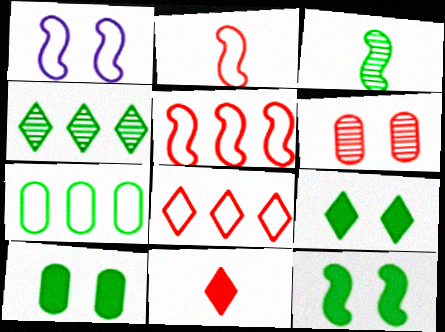[[1, 6, 9], 
[3, 7, 9], 
[5, 6, 11], 
[9, 10, 12]]